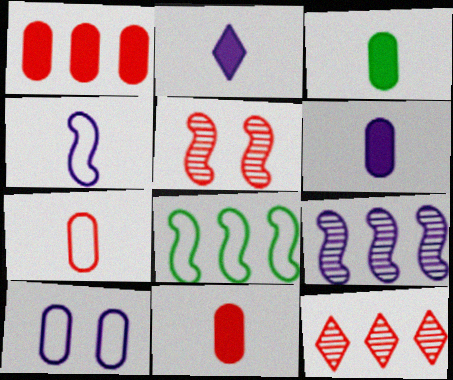[[2, 9, 10], 
[3, 6, 11]]